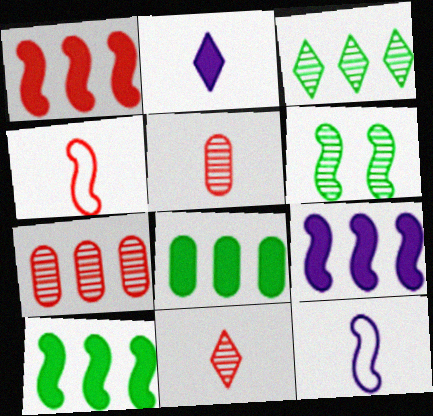[[1, 6, 12], 
[1, 9, 10], 
[4, 6, 9]]